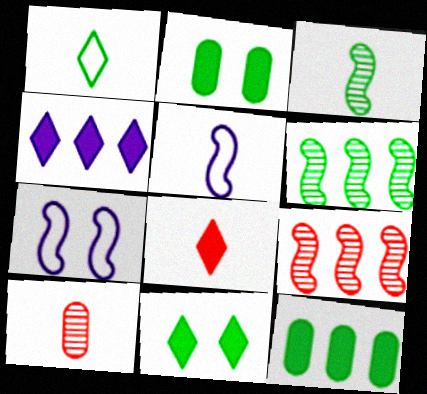[[1, 2, 6], 
[4, 8, 11]]